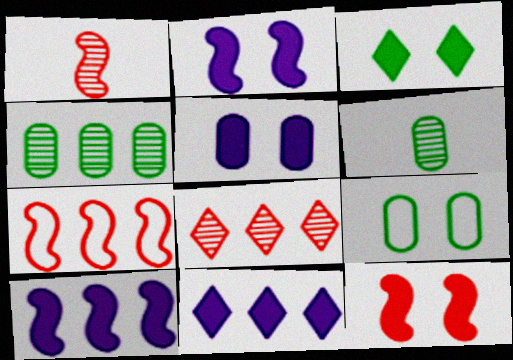[[1, 7, 12], 
[1, 9, 11], 
[3, 5, 12], 
[4, 7, 11]]